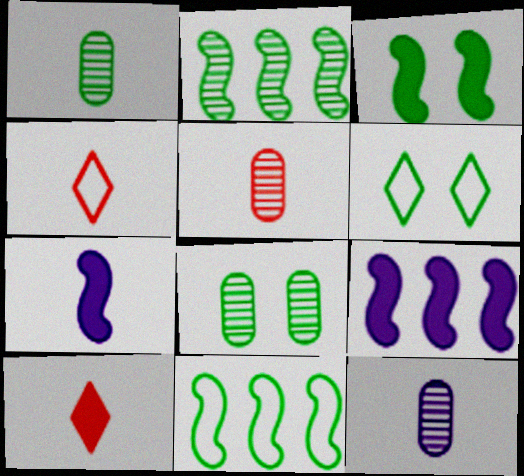[[1, 4, 7], 
[1, 5, 12], 
[3, 6, 8], 
[4, 8, 9], 
[5, 6, 9]]